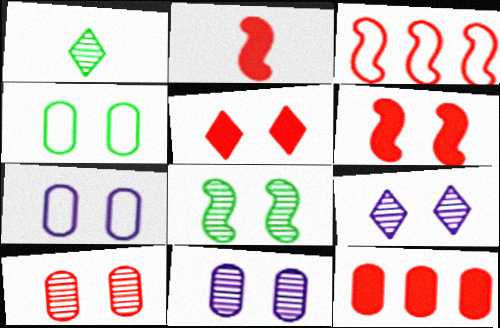[[2, 5, 12], 
[4, 6, 9], 
[5, 7, 8], 
[8, 9, 10]]